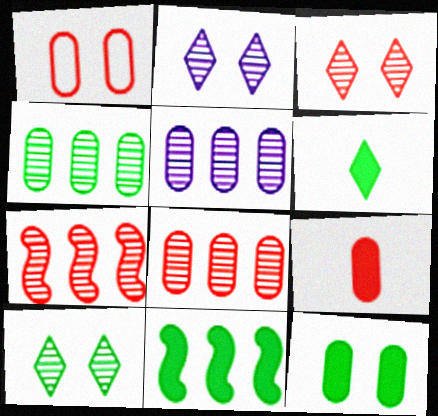[[1, 8, 9], 
[2, 3, 10], 
[4, 5, 8], 
[6, 11, 12]]